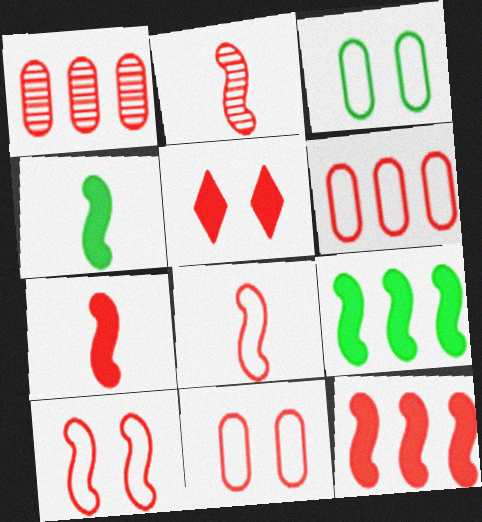[[1, 5, 8], 
[2, 5, 6], 
[2, 7, 8], 
[2, 10, 12]]